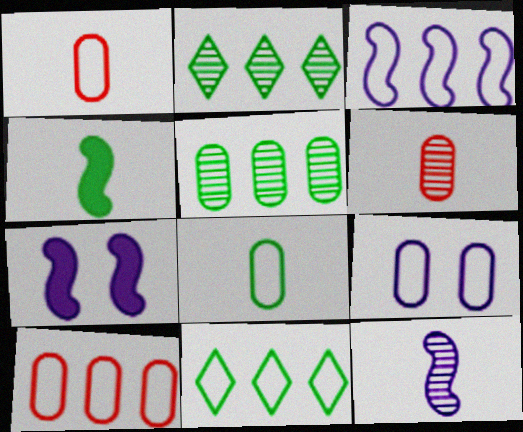[[1, 2, 7], 
[3, 7, 12], 
[3, 10, 11], 
[6, 7, 11], 
[8, 9, 10]]